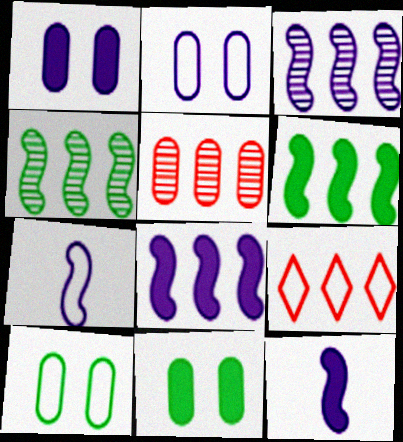[[7, 9, 10]]